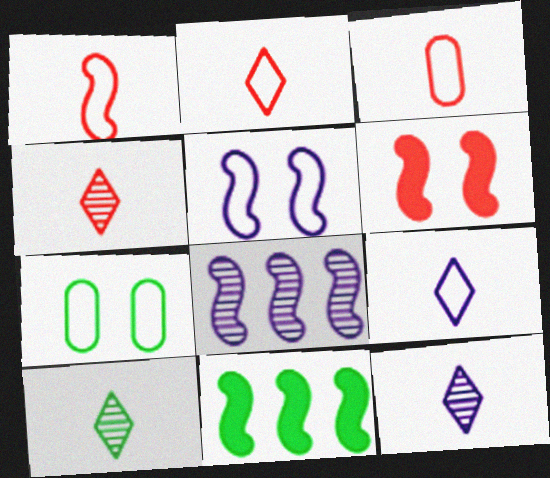[[1, 2, 3], 
[4, 10, 12], 
[7, 10, 11]]